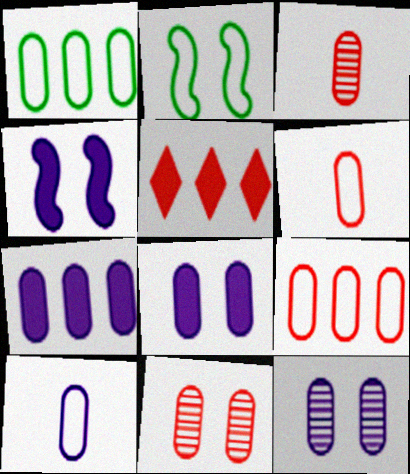[[1, 3, 8], 
[7, 10, 12]]